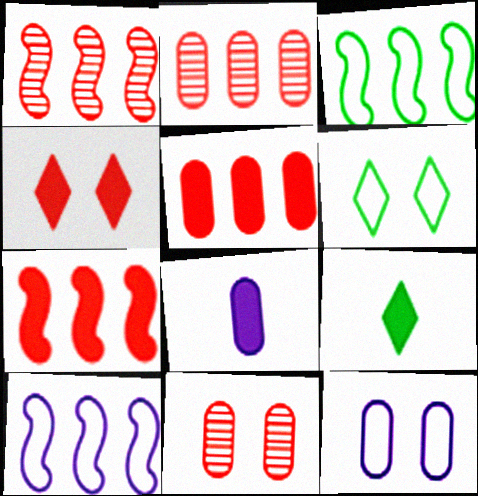[[1, 6, 8], 
[1, 9, 12], 
[9, 10, 11]]